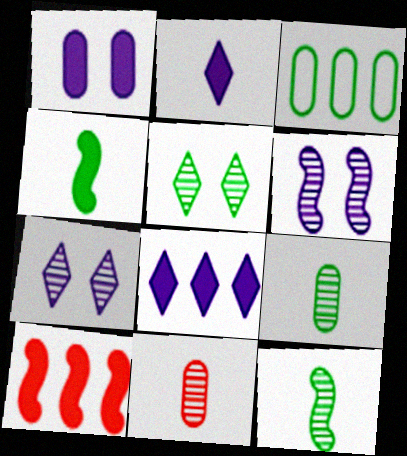[[1, 3, 11], 
[3, 4, 5]]